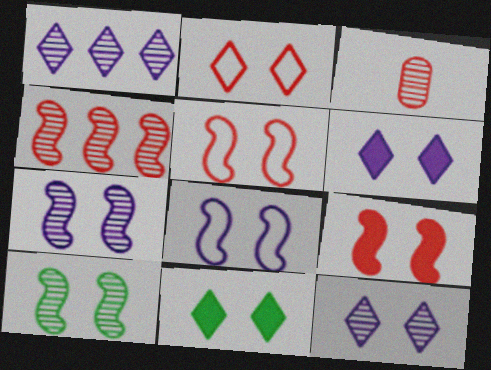[[1, 3, 10], 
[2, 11, 12], 
[8, 9, 10]]